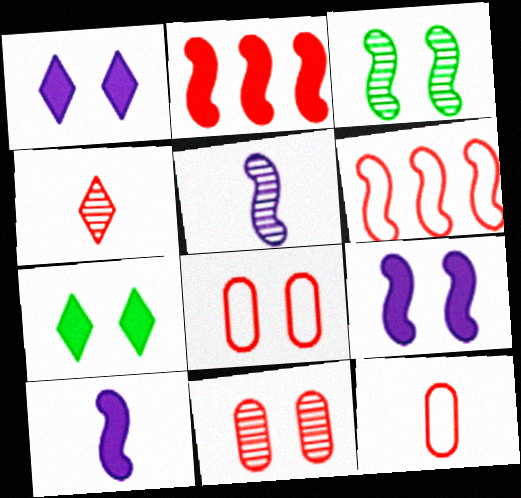[[1, 3, 8], 
[2, 4, 8], 
[3, 6, 10]]